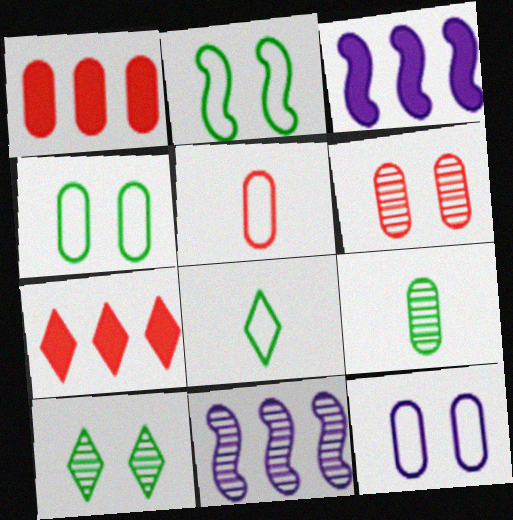[[1, 5, 6], 
[1, 9, 12], 
[3, 5, 10], 
[3, 6, 8]]